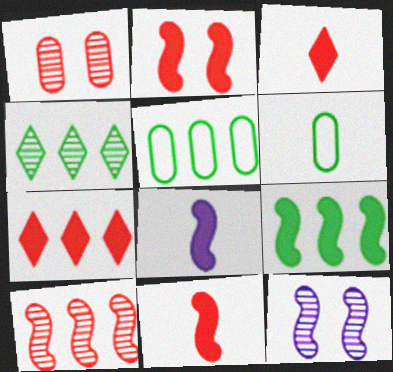[[2, 8, 9], 
[3, 5, 12], 
[4, 5, 9], 
[6, 7, 12]]